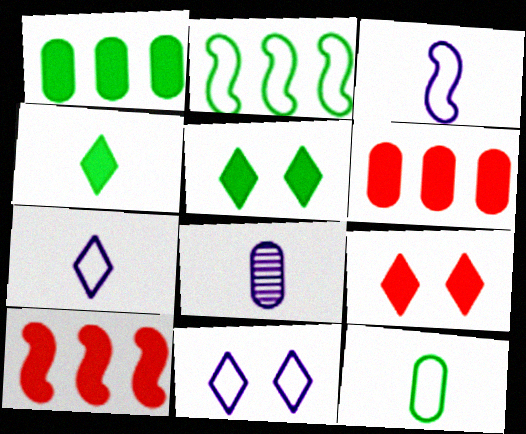[[2, 8, 9]]